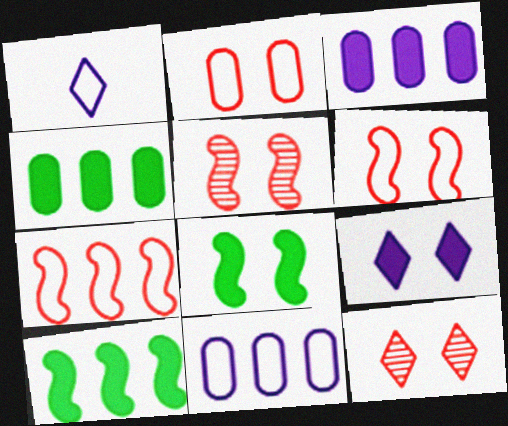[[1, 4, 5]]